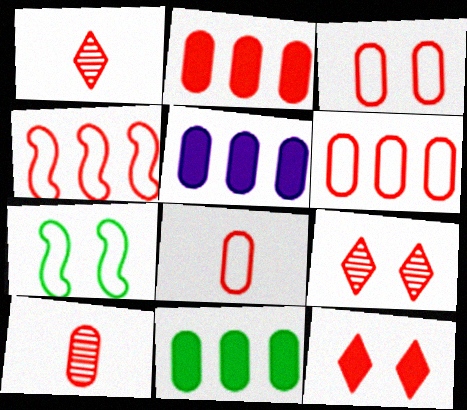[[1, 5, 7], 
[2, 3, 10], 
[2, 5, 11], 
[3, 6, 8], 
[4, 10, 12]]